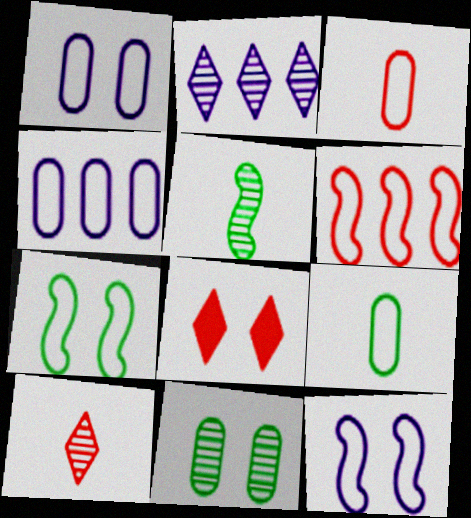[[4, 5, 8], 
[8, 11, 12]]